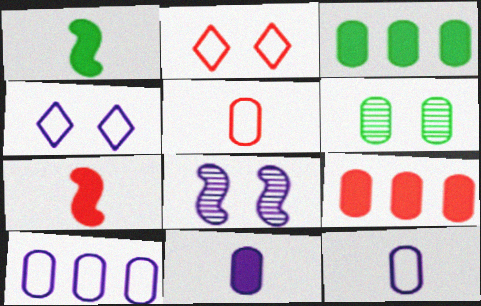[[6, 9, 12]]